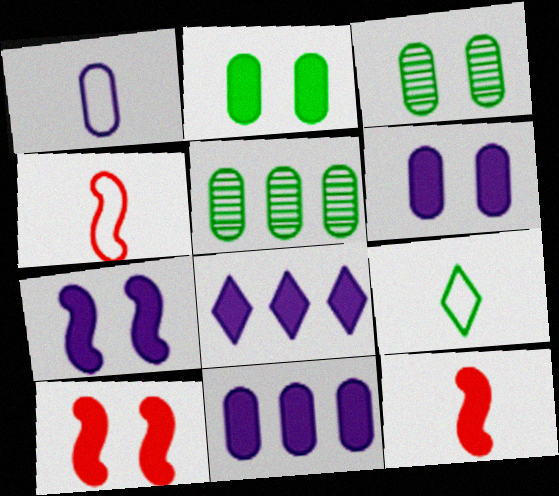[[1, 4, 9], 
[2, 8, 12], 
[3, 4, 8]]